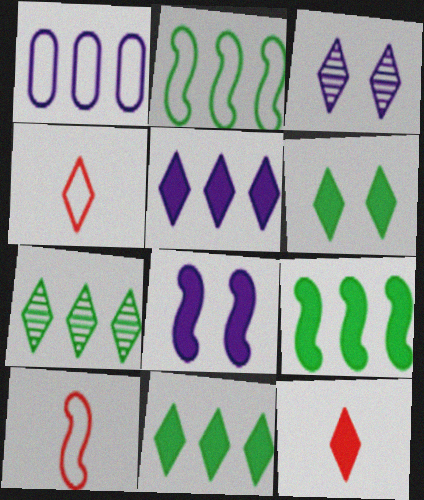[[3, 4, 11], 
[5, 6, 12]]